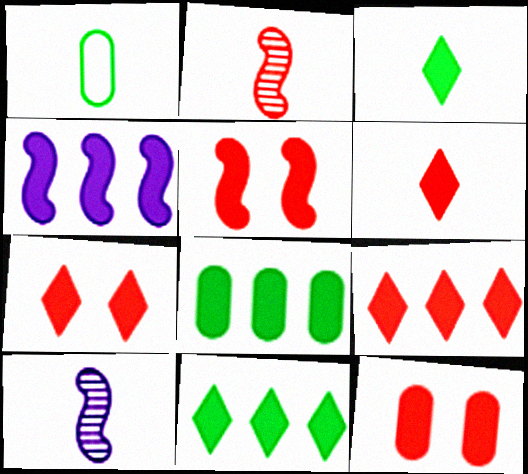[[1, 6, 10], 
[3, 4, 12], 
[4, 8, 9], 
[5, 7, 12], 
[6, 7, 9]]